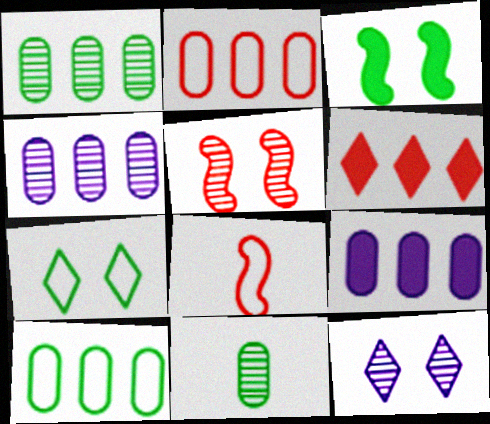[[1, 2, 9]]